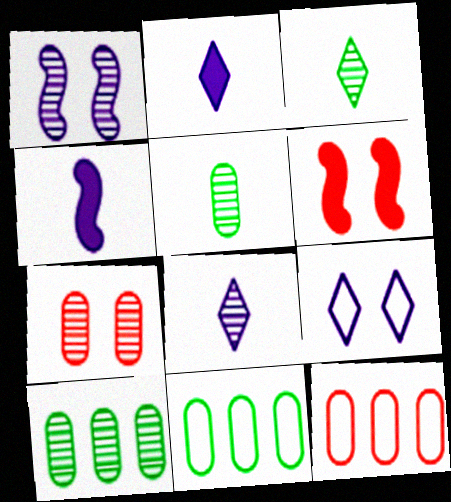[[6, 8, 11]]